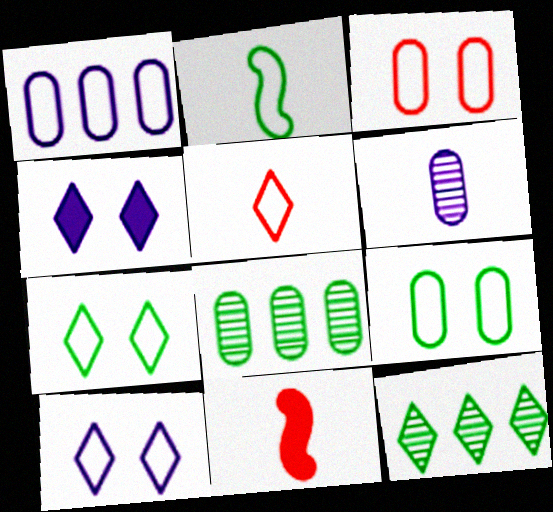[[4, 5, 12], 
[8, 10, 11]]